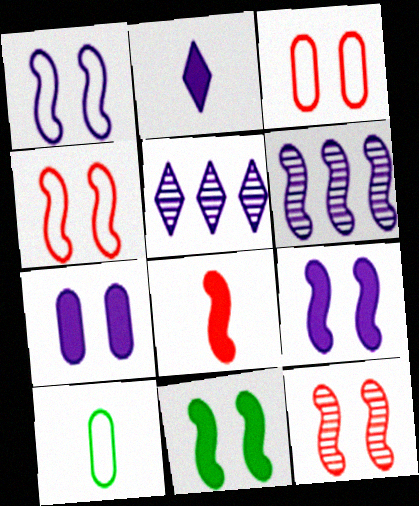[[1, 11, 12]]